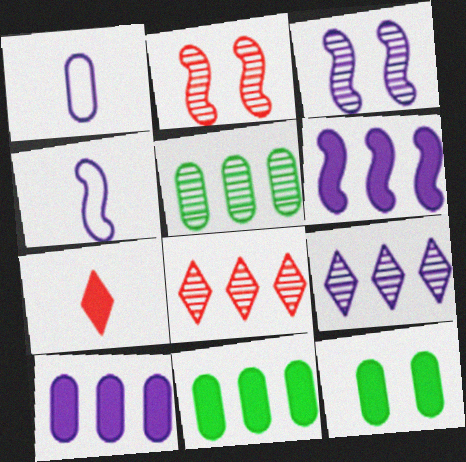[[3, 4, 6], 
[4, 8, 12], 
[6, 7, 12]]